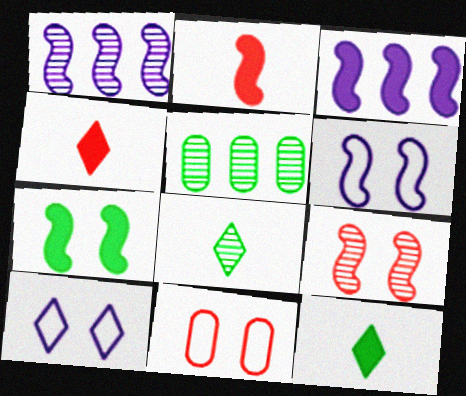[[1, 11, 12], 
[2, 3, 7], 
[2, 5, 10], 
[3, 8, 11], 
[4, 5, 6], 
[6, 7, 9]]